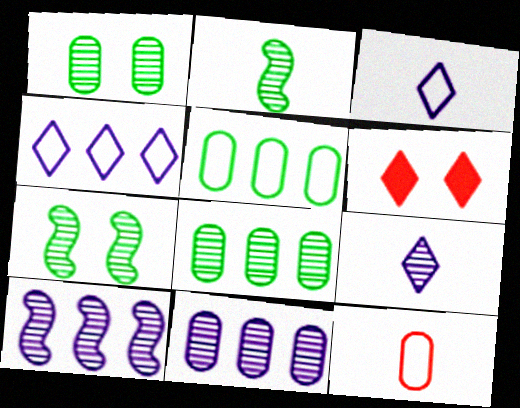[]